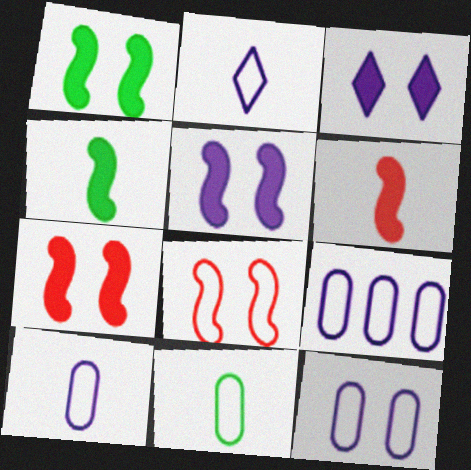[[1, 5, 7], 
[9, 10, 12]]